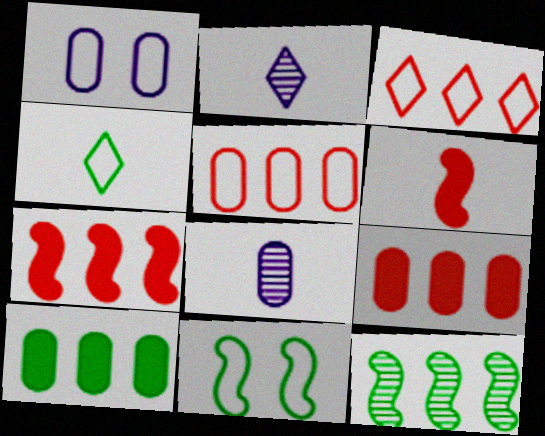[[2, 9, 11], 
[4, 6, 8]]